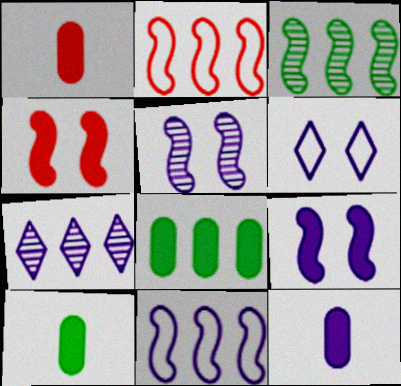[[1, 3, 6], 
[1, 10, 12], 
[2, 7, 8]]